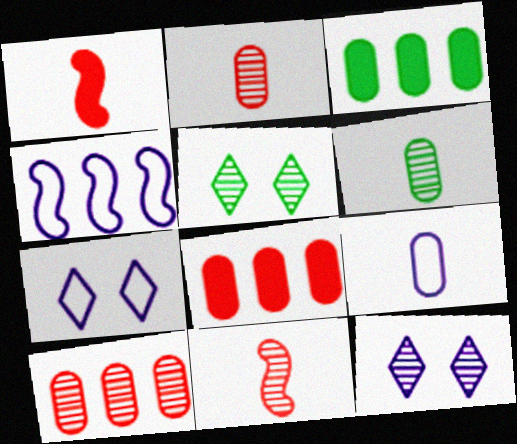[[3, 7, 11], 
[4, 7, 9]]